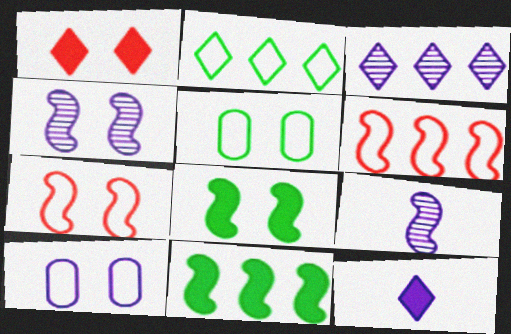[[1, 4, 5], 
[4, 7, 8], 
[6, 8, 9], 
[7, 9, 11]]